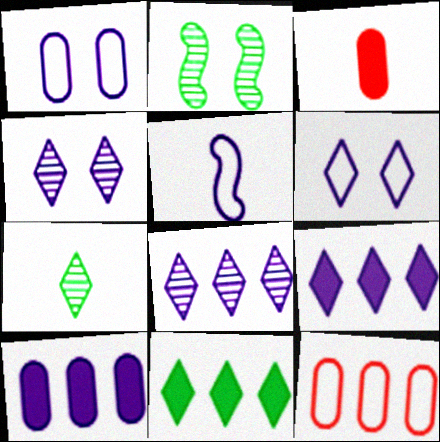[[3, 5, 7], 
[4, 5, 10]]